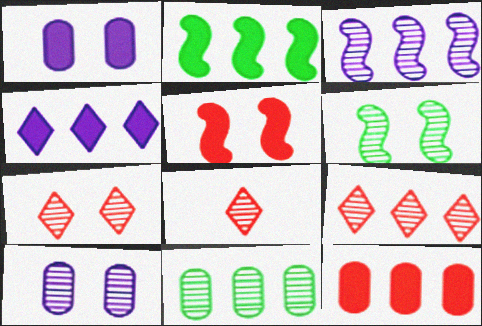[[2, 4, 12], 
[3, 9, 11], 
[6, 7, 10], 
[7, 8, 9]]